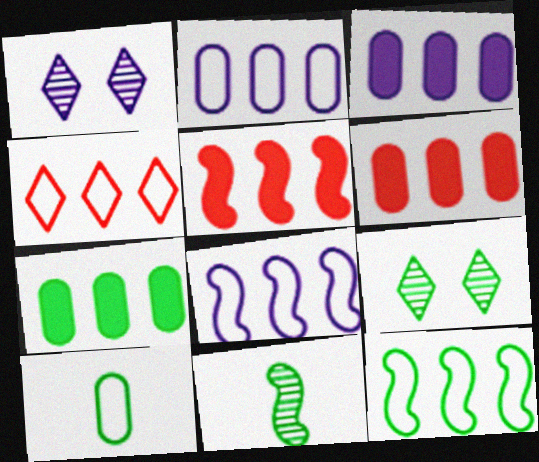[[1, 5, 10], 
[2, 4, 12], 
[3, 6, 7]]